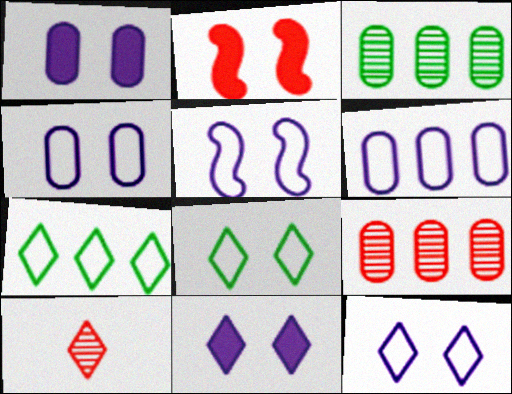[[4, 5, 12], 
[7, 10, 11]]